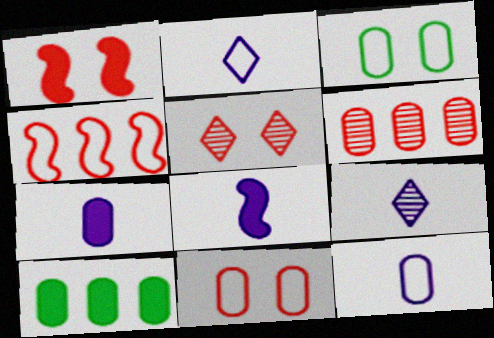[[1, 5, 11], 
[2, 3, 4], 
[3, 6, 7], 
[8, 9, 12]]